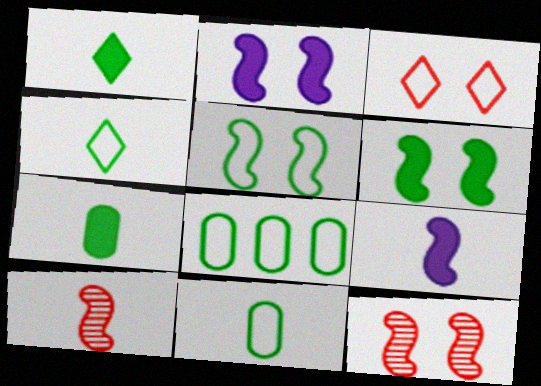[[2, 5, 12], 
[4, 5, 8]]